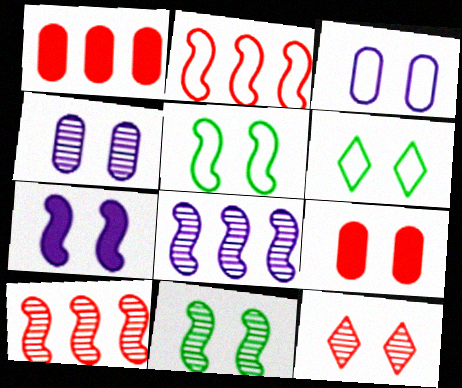[[4, 11, 12]]